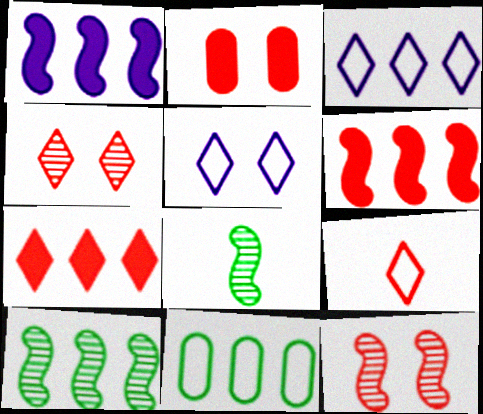[[2, 3, 8], 
[4, 7, 9]]